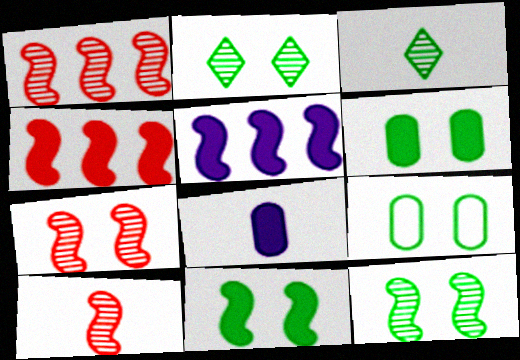[[1, 7, 10], 
[2, 9, 11]]